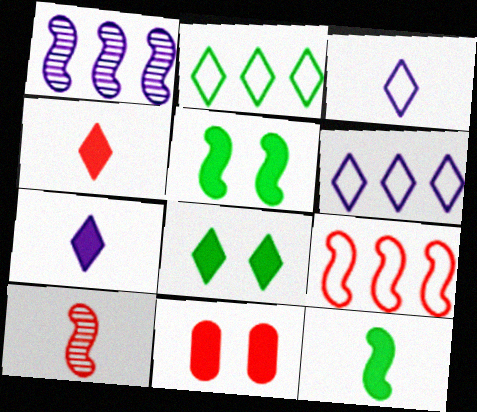[]